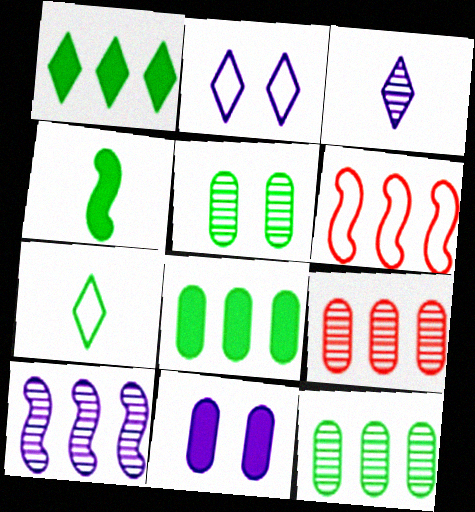[[2, 4, 9]]